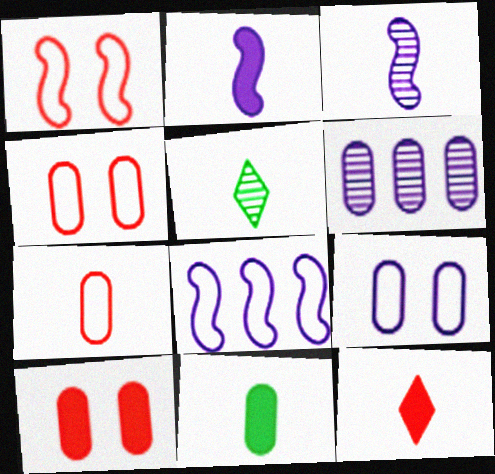[[2, 5, 7], 
[2, 11, 12], 
[4, 6, 11], 
[5, 8, 10]]